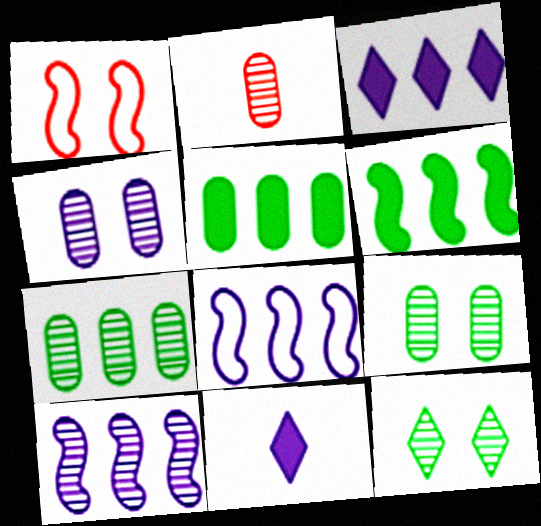[[1, 7, 11], 
[2, 4, 7], 
[2, 10, 12], 
[4, 8, 11]]